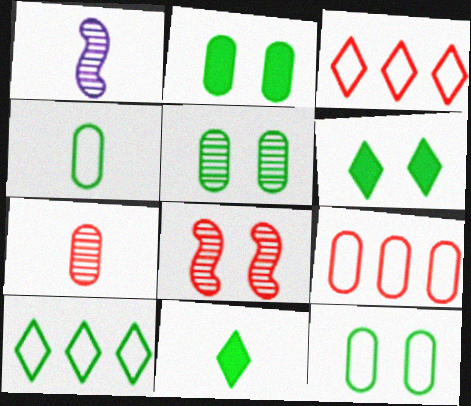[[1, 2, 3], 
[1, 6, 9], 
[2, 5, 12]]